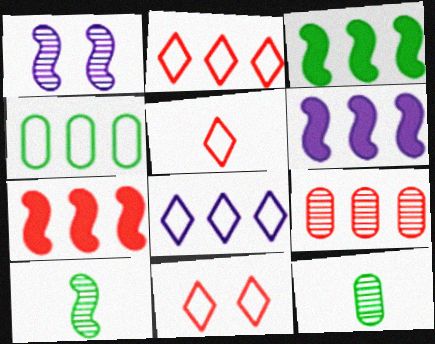[[2, 5, 11], 
[2, 7, 9], 
[3, 6, 7], 
[3, 8, 9], 
[6, 11, 12]]